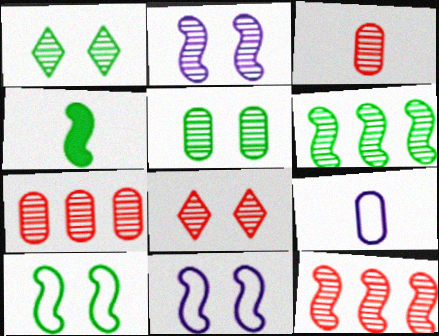[[2, 5, 8], 
[3, 8, 12], 
[4, 6, 10], 
[4, 11, 12]]